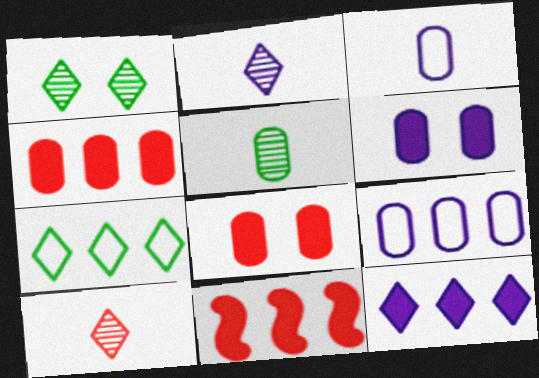[[1, 3, 11], 
[5, 8, 9]]